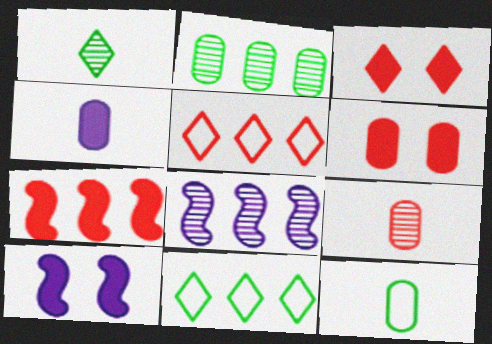[[3, 8, 12], 
[4, 9, 12], 
[9, 10, 11]]